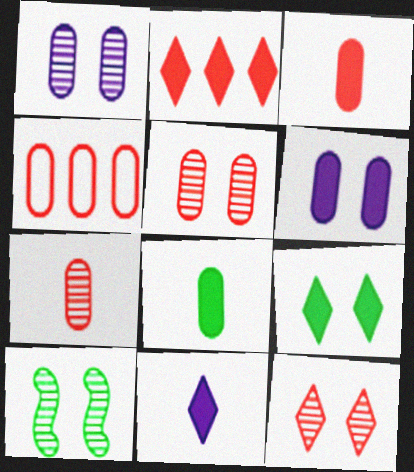[[1, 4, 8], 
[1, 10, 12], 
[2, 9, 11], 
[3, 4, 5], 
[4, 10, 11]]